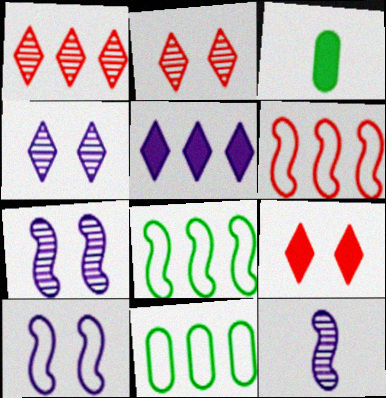[[1, 3, 10], 
[3, 4, 6], 
[9, 11, 12]]